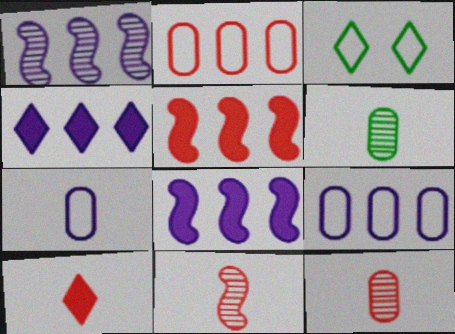[[1, 4, 9], 
[3, 8, 12]]